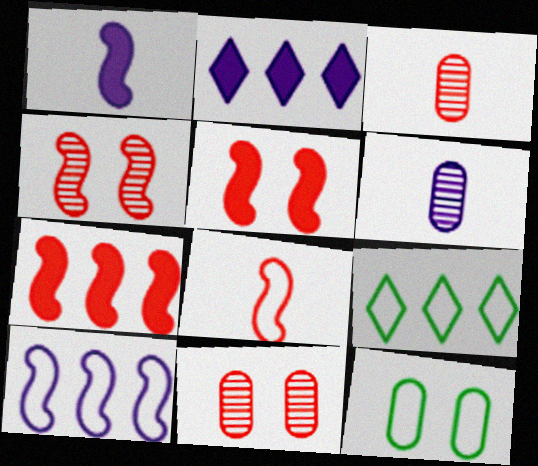[[1, 9, 11], 
[4, 7, 8], 
[5, 6, 9]]